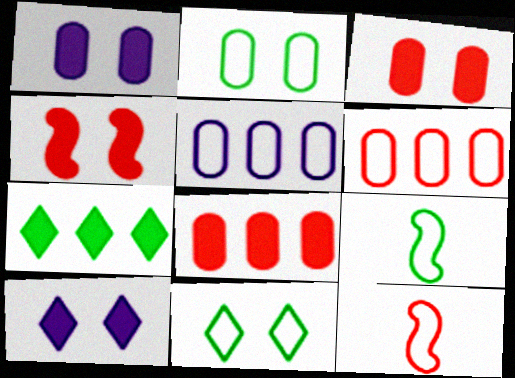[[5, 11, 12]]